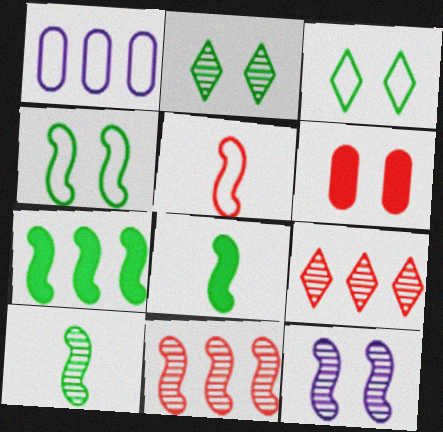[[1, 3, 5], 
[1, 7, 9], 
[3, 6, 12], 
[4, 7, 10], 
[5, 6, 9], 
[5, 7, 12], 
[10, 11, 12]]